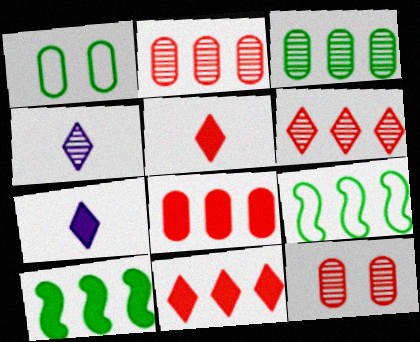[[7, 9, 12]]